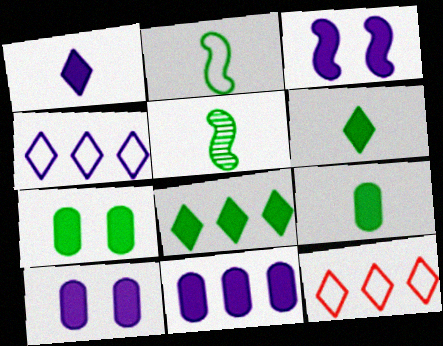[[1, 3, 11], 
[5, 10, 12]]